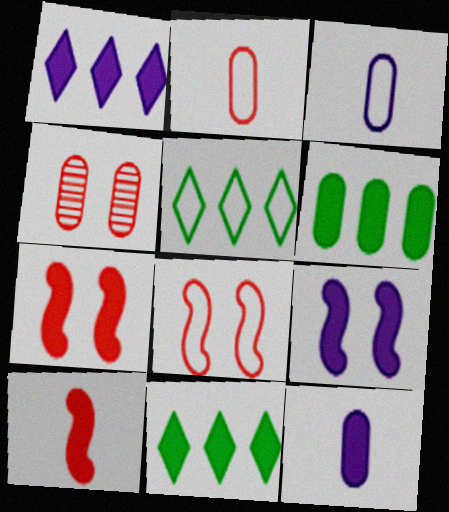[[1, 9, 12], 
[3, 4, 6], 
[3, 5, 8], 
[7, 11, 12]]